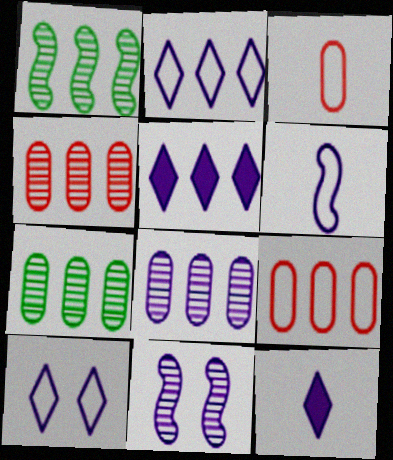[[1, 5, 9], 
[4, 7, 8]]